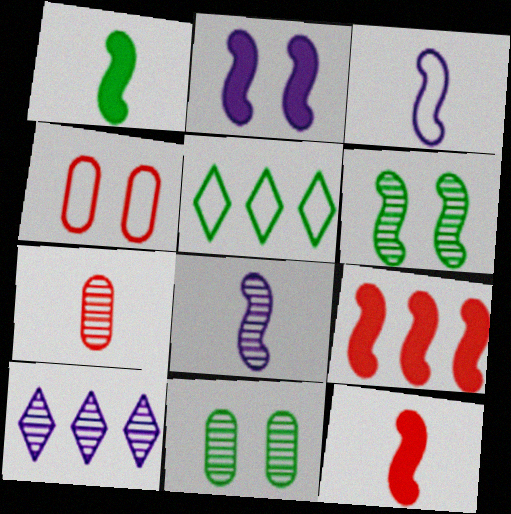[[1, 2, 9], 
[1, 4, 10], 
[1, 5, 11], 
[2, 5, 7], 
[3, 4, 5], 
[3, 6, 9], 
[6, 7, 10]]